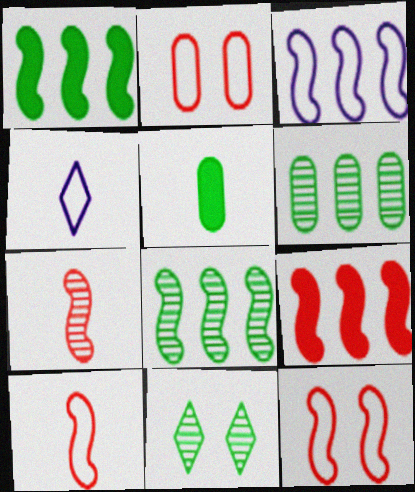[[3, 8, 9], 
[4, 5, 7], 
[7, 9, 12]]